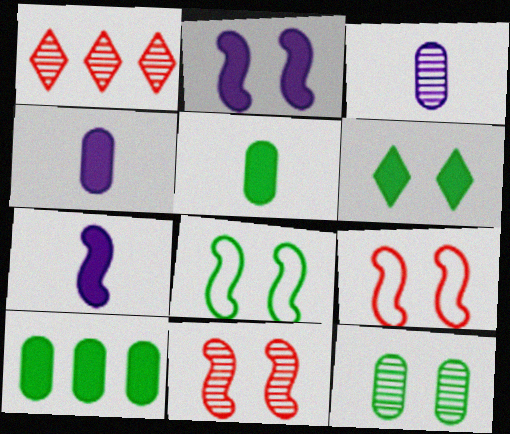[[1, 4, 8], 
[2, 8, 11], 
[6, 8, 12]]